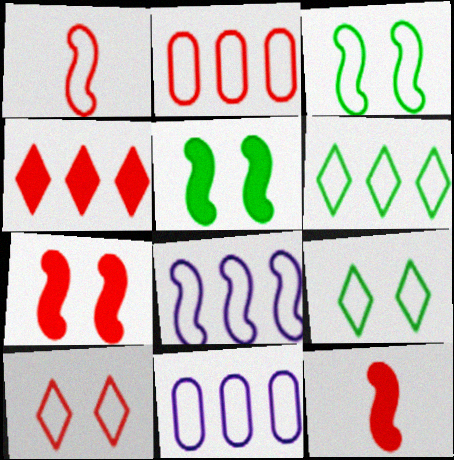[[1, 2, 10], 
[1, 3, 8], 
[1, 9, 11], 
[2, 6, 8]]